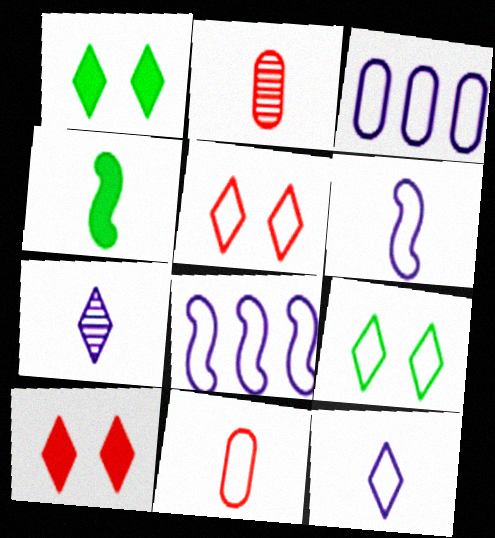[[1, 2, 8], 
[2, 4, 12], 
[4, 7, 11], 
[8, 9, 11]]